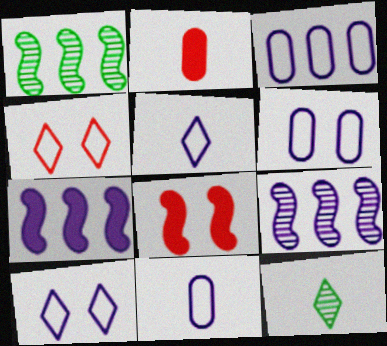[[1, 2, 10], 
[3, 6, 11], 
[3, 8, 12]]